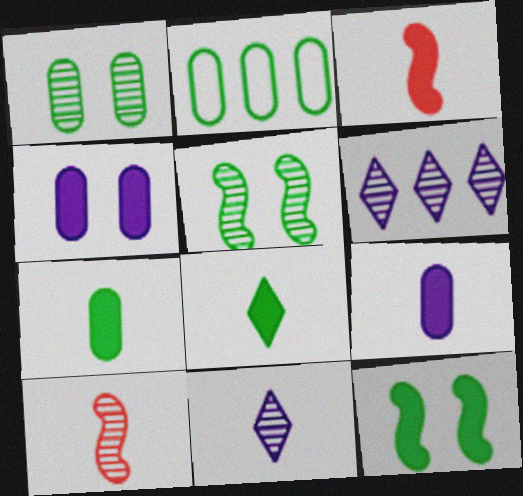[[1, 2, 7], 
[1, 6, 10], 
[2, 5, 8], 
[3, 8, 9]]